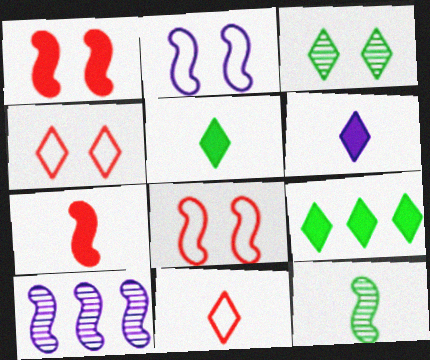[]